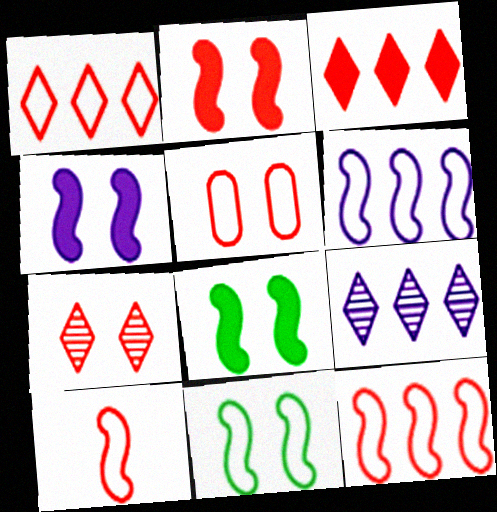[[1, 5, 10], 
[2, 4, 8], 
[2, 5, 7], 
[6, 10, 11]]